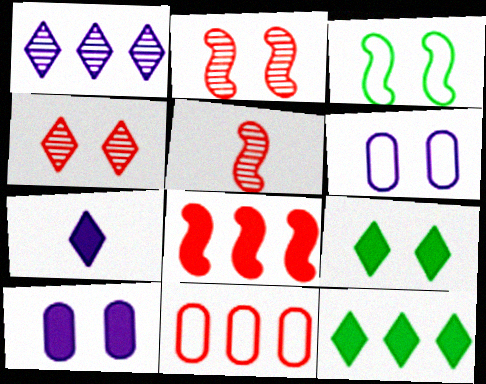[[2, 6, 9], 
[3, 4, 10], 
[5, 6, 12]]